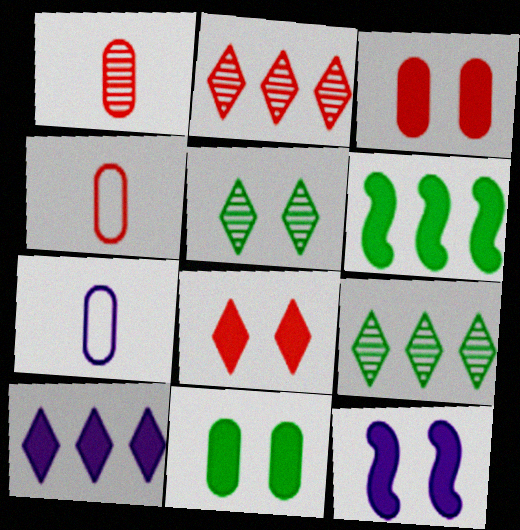[[4, 9, 12], 
[8, 11, 12]]